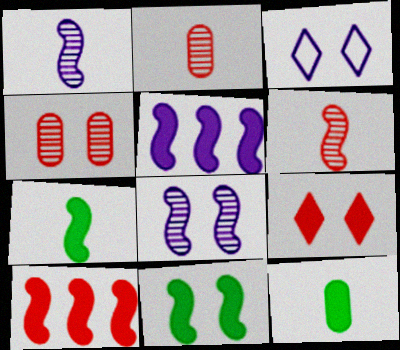[[3, 4, 11], 
[5, 9, 12]]